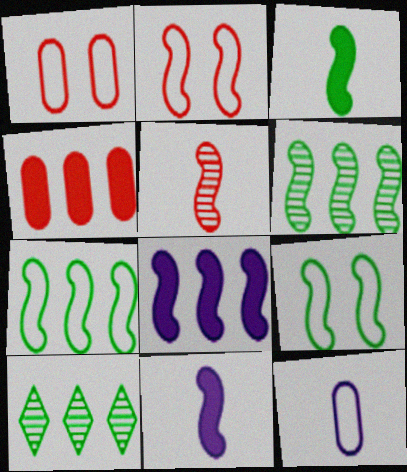[[1, 10, 11], 
[2, 6, 11], 
[3, 6, 9], 
[5, 8, 9]]